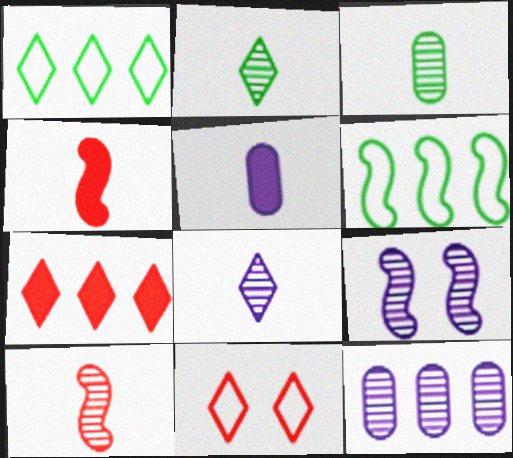[[3, 8, 10], 
[4, 6, 9], 
[6, 7, 12], 
[8, 9, 12]]